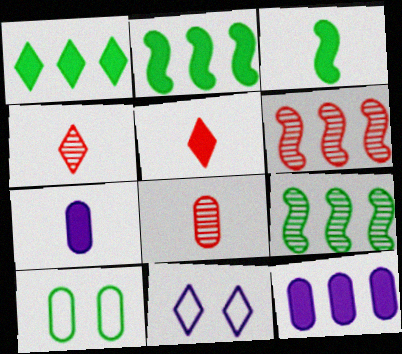[[1, 4, 11], 
[2, 8, 11], 
[3, 5, 7], 
[8, 10, 12]]